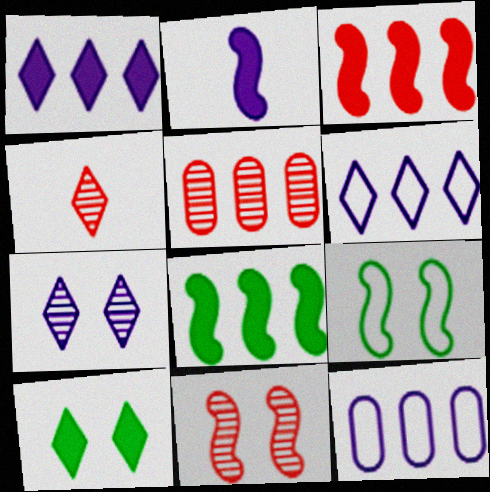[[2, 7, 12], 
[4, 5, 11], 
[4, 6, 10], 
[5, 6, 8]]